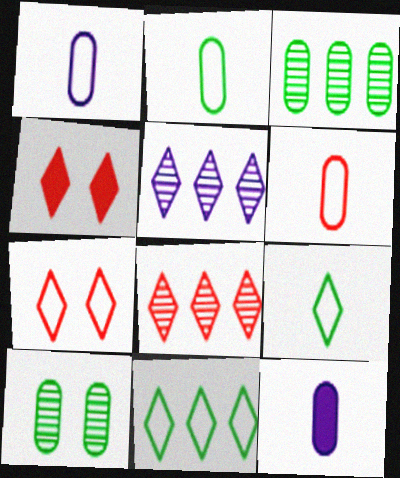[[1, 2, 6], 
[4, 5, 9]]